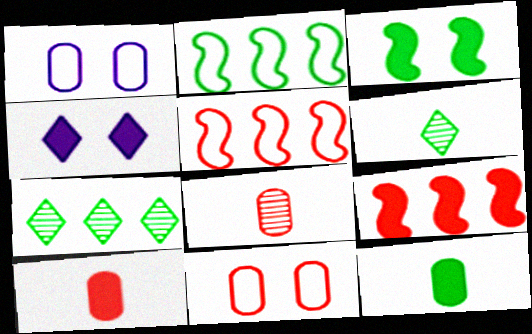[[1, 6, 9], 
[2, 4, 8], 
[4, 9, 12]]